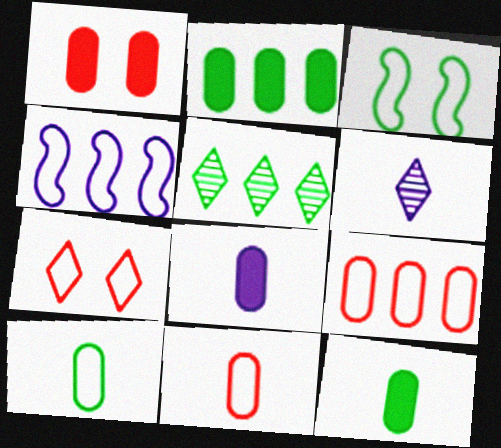[[1, 2, 8], 
[3, 5, 12], 
[4, 7, 10]]